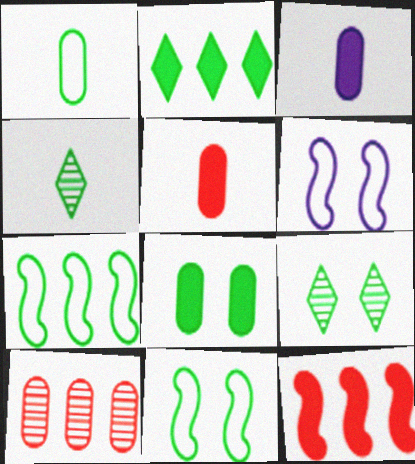[[4, 7, 8], 
[8, 9, 11]]